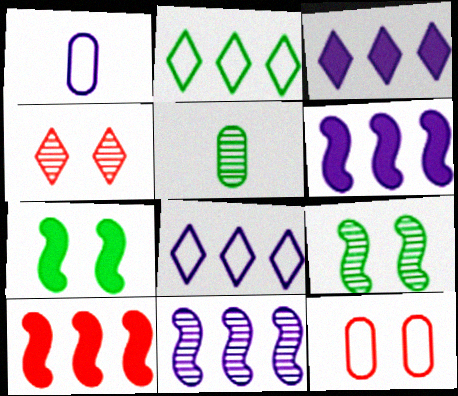[[2, 5, 7], 
[4, 5, 11]]